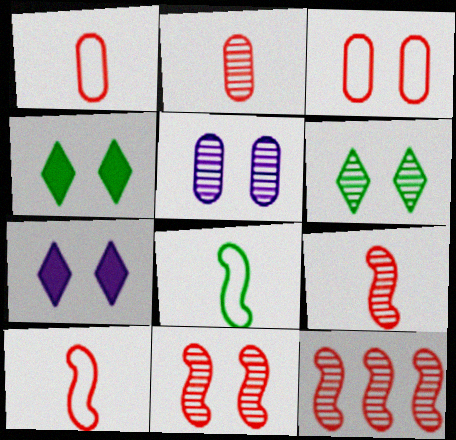[[5, 6, 11], 
[9, 11, 12]]